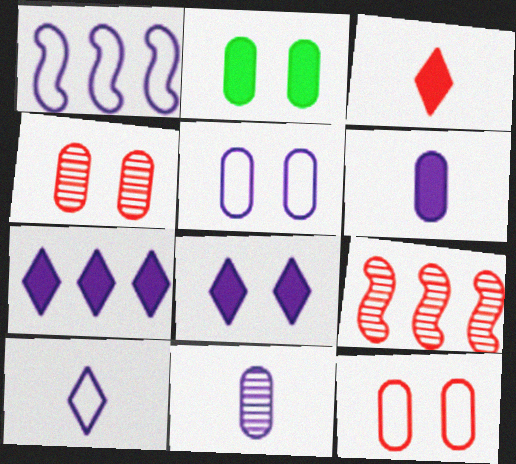[[1, 5, 10], 
[1, 8, 11], 
[2, 4, 5], 
[2, 9, 10], 
[3, 9, 12]]